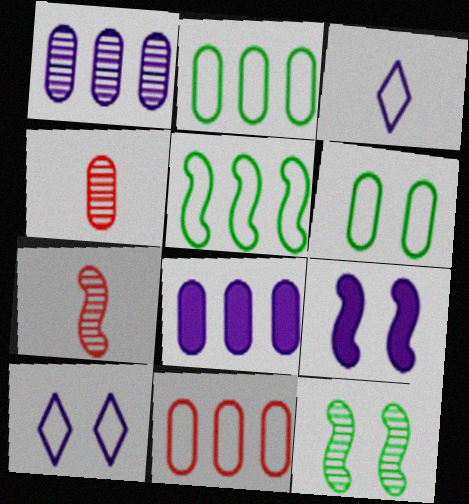[[1, 3, 9], 
[4, 6, 8], 
[5, 7, 9]]